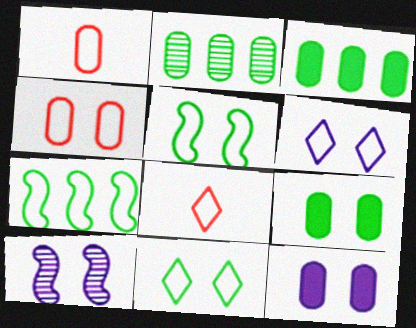[[1, 2, 12], 
[1, 6, 7], 
[3, 8, 10], 
[4, 5, 6], 
[6, 10, 12]]